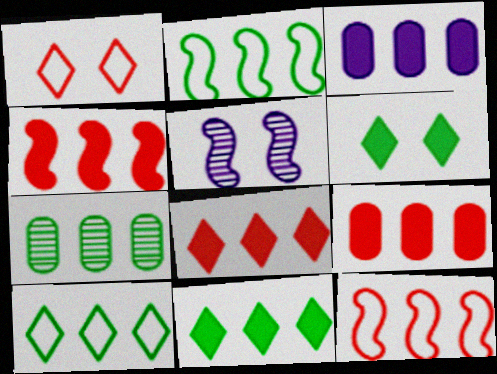[[2, 7, 11], 
[3, 4, 11], 
[4, 8, 9]]